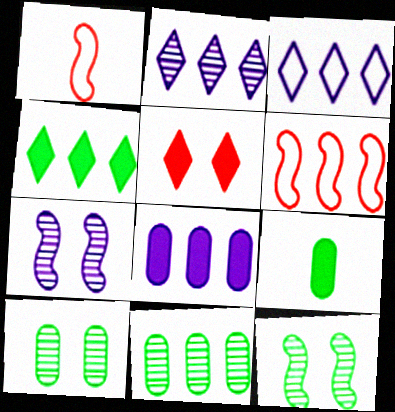[]